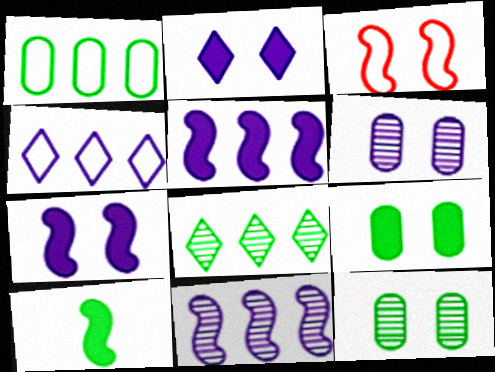[[2, 3, 12], 
[3, 10, 11]]